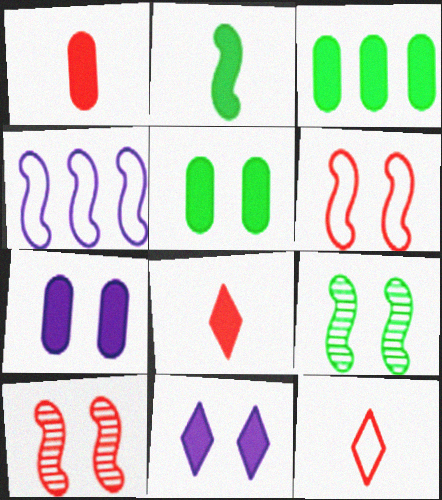[[1, 3, 7], 
[2, 4, 10]]